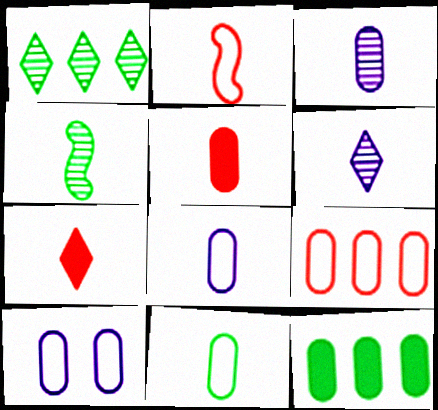[[3, 5, 11], 
[4, 7, 8], 
[9, 10, 11]]